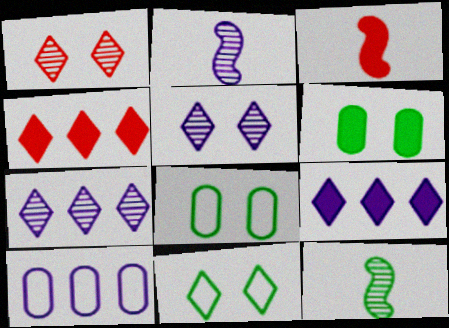[[2, 4, 8], 
[3, 6, 9], 
[3, 7, 8]]